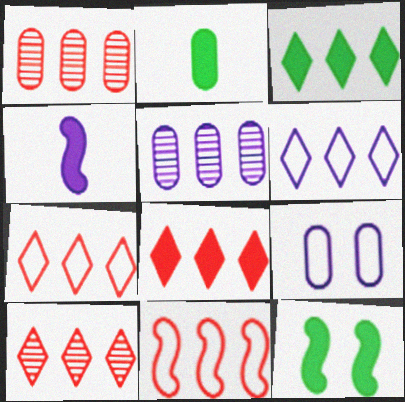[[1, 2, 9], 
[1, 8, 11], 
[2, 3, 12], 
[3, 5, 11], 
[3, 6, 10], 
[7, 8, 10]]